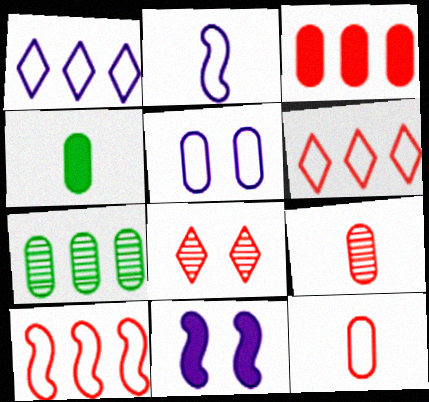[[1, 2, 5]]